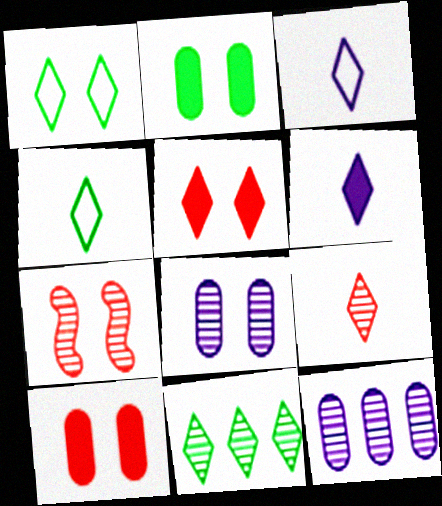[[3, 5, 11], 
[4, 6, 9]]